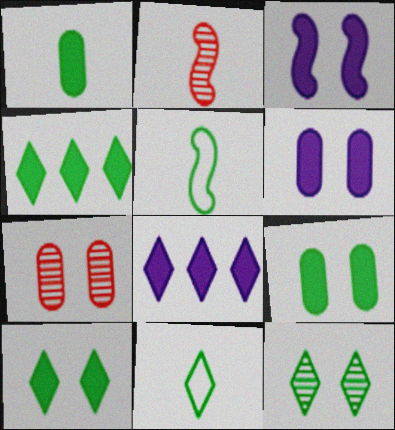[[4, 11, 12], 
[5, 7, 8]]